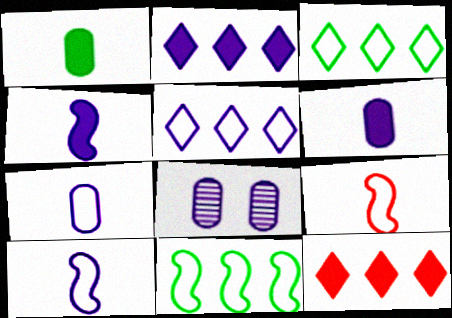[[2, 8, 10], 
[4, 5, 8]]